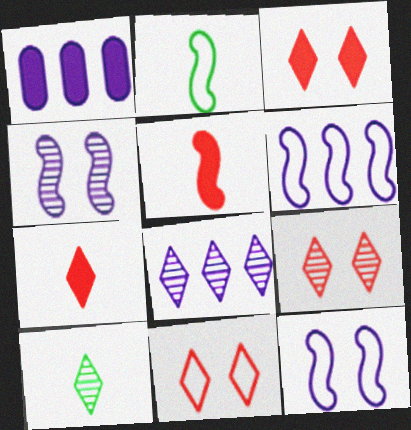[[1, 2, 9], 
[1, 6, 8], 
[3, 9, 11], 
[8, 9, 10]]